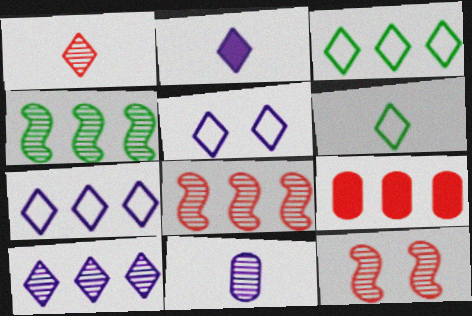[[1, 2, 6], 
[2, 5, 10], 
[4, 7, 9]]